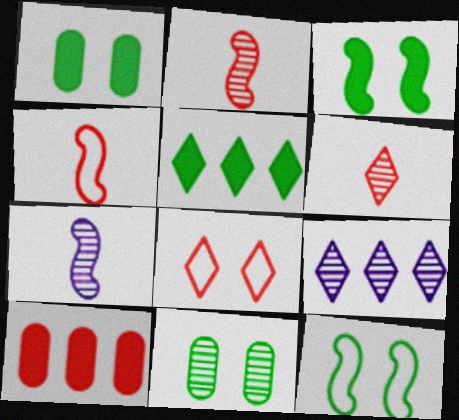[[1, 4, 9], 
[2, 8, 10], 
[2, 9, 11]]